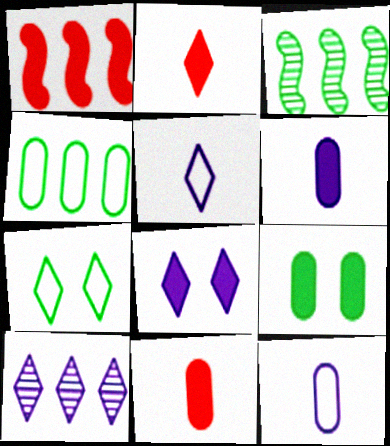[[1, 4, 10], 
[2, 7, 10], 
[5, 8, 10]]